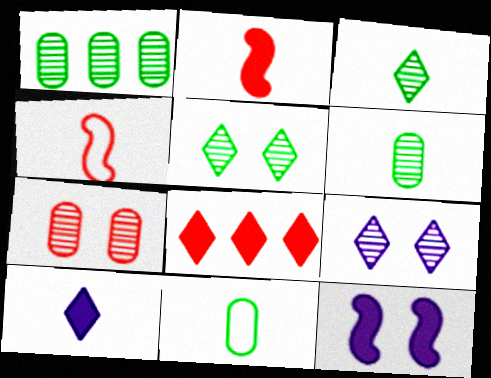[[4, 6, 10], 
[4, 7, 8]]